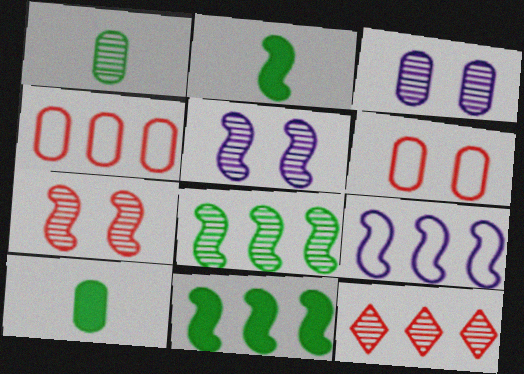[[1, 5, 12], 
[2, 7, 9], 
[3, 4, 10]]